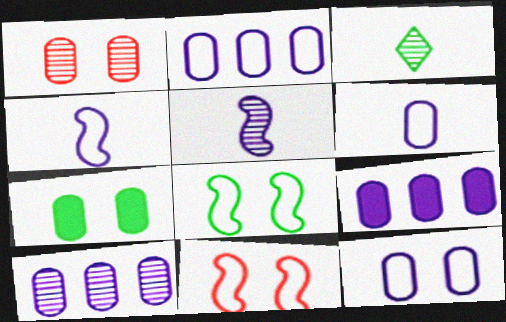[[1, 7, 12], 
[2, 6, 12], 
[2, 9, 10], 
[3, 9, 11]]